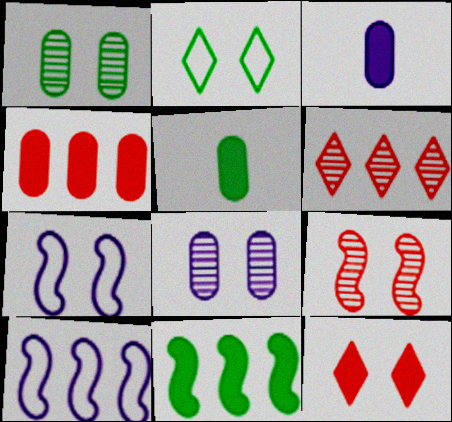[[1, 7, 12], 
[3, 11, 12], 
[5, 6, 7]]